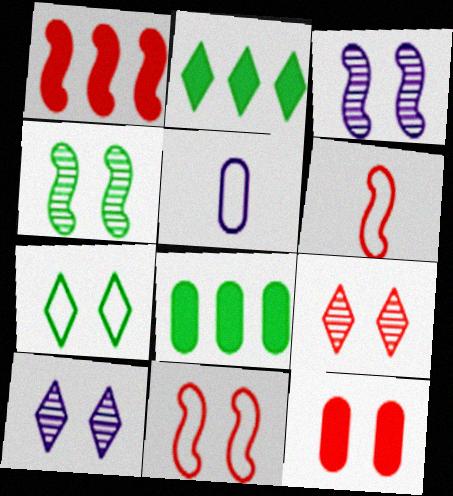[[3, 7, 12], 
[6, 8, 10], 
[9, 11, 12]]